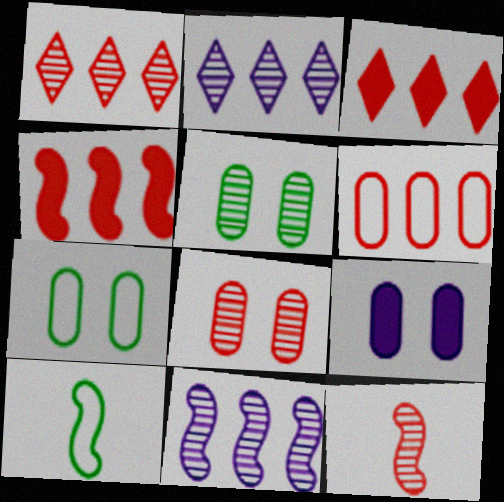[[1, 4, 6], 
[1, 8, 12], 
[1, 9, 10], 
[2, 5, 12], 
[7, 8, 9]]